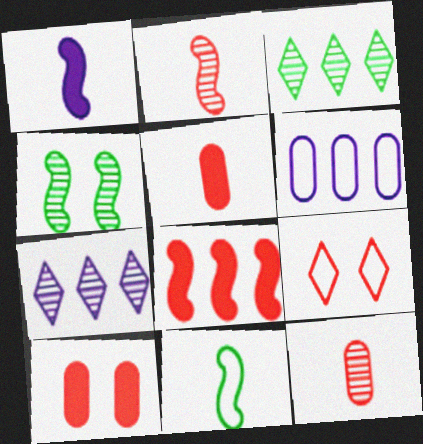[[1, 2, 11], 
[3, 6, 8], 
[4, 7, 12], 
[6, 9, 11], 
[7, 10, 11], 
[8, 9, 12]]